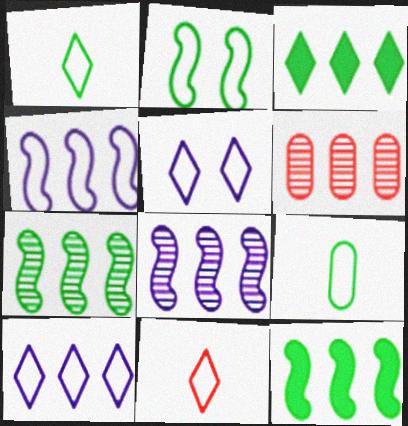[[3, 4, 6], 
[6, 10, 12]]